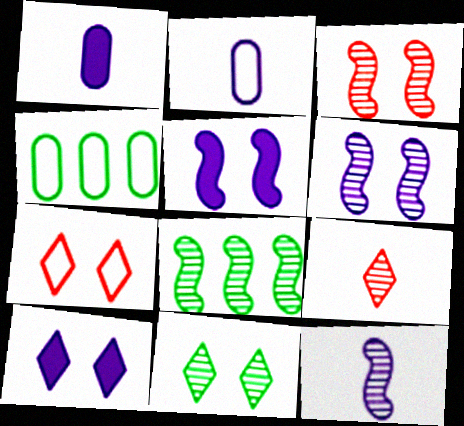[[1, 7, 8], 
[3, 8, 12], 
[4, 5, 9], 
[7, 10, 11]]